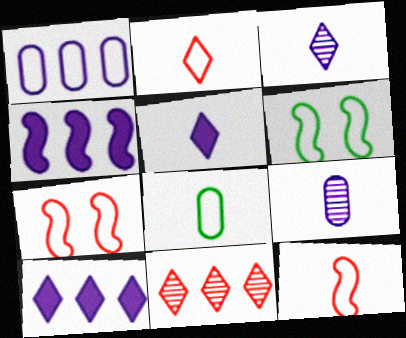[[1, 2, 6]]